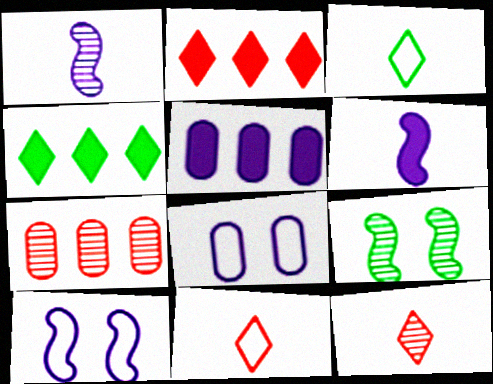[[5, 9, 11]]